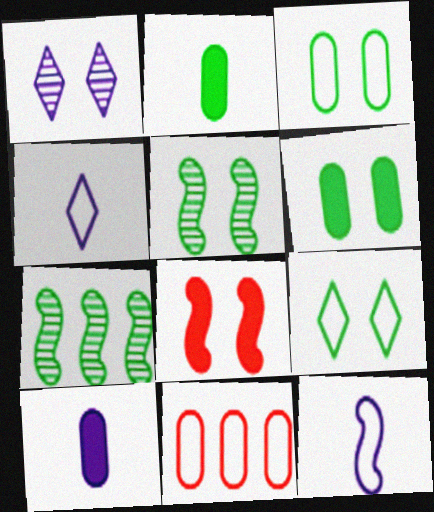[[1, 3, 8], 
[2, 7, 9], 
[5, 6, 9], 
[7, 8, 12], 
[9, 11, 12]]